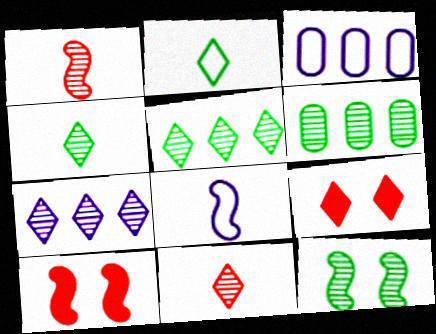[[2, 7, 9], 
[3, 4, 10], 
[4, 6, 12], 
[6, 8, 9]]